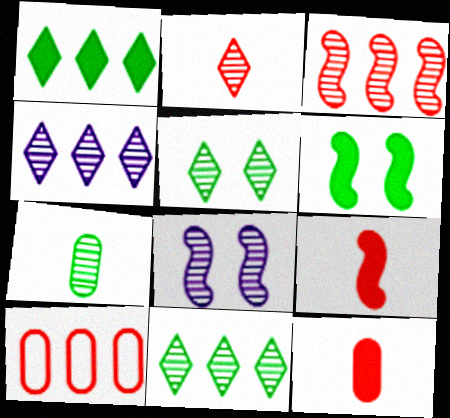[[2, 4, 5]]